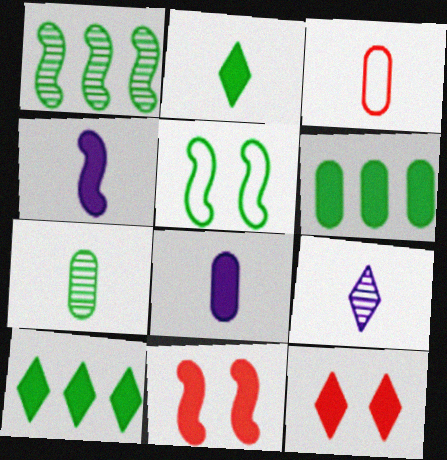[[3, 7, 8], 
[4, 6, 12], 
[5, 7, 10], 
[8, 10, 11]]